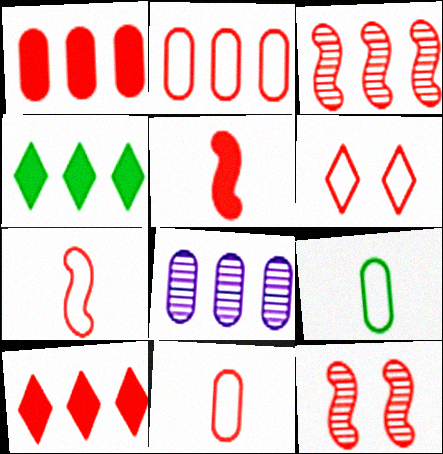[[2, 3, 10], 
[2, 6, 7], 
[10, 11, 12]]